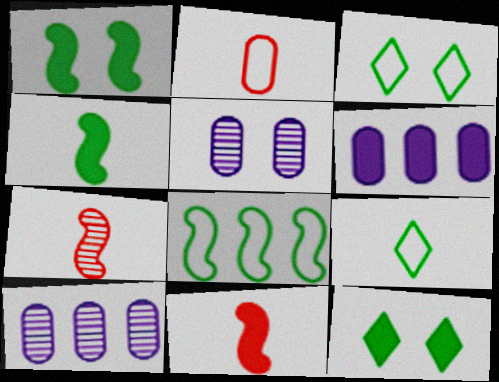[[3, 6, 7], 
[3, 10, 11], 
[6, 11, 12]]